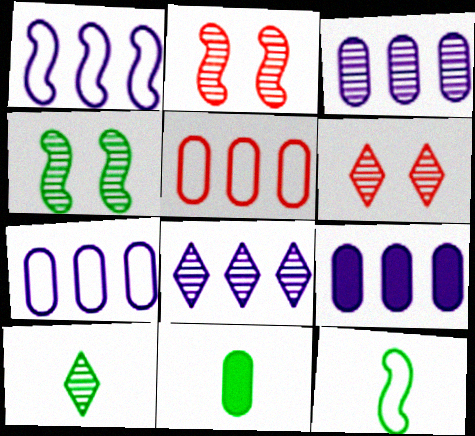[[1, 6, 11], 
[1, 8, 9], 
[2, 3, 10], 
[3, 7, 9], 
[6, 8, 10], 
[6, 9, 12], 
[10, 11, 12]]